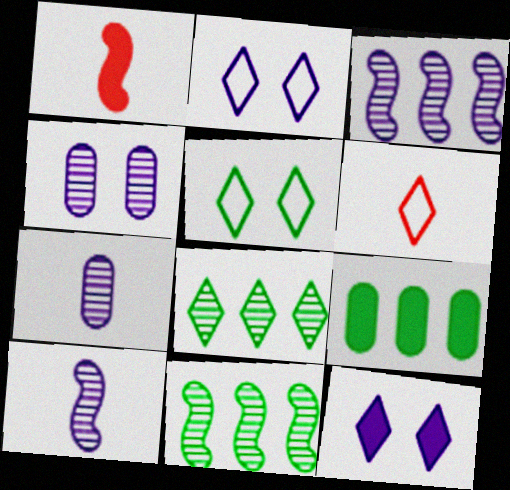[[1, 9, 12], 
[6, 8, 12]]